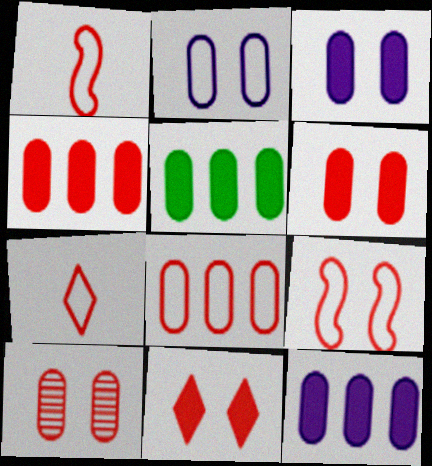[[4, 5, 12], 
[7, 8, 9], 
[9, 10, 11]]